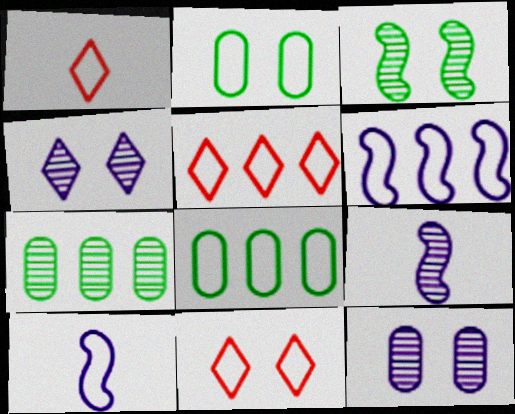[[1, 2, 6], 
[1, 5, 11], 
[2, 5, 10], 
[5, 6, 8], 
[8, 10, 11]]